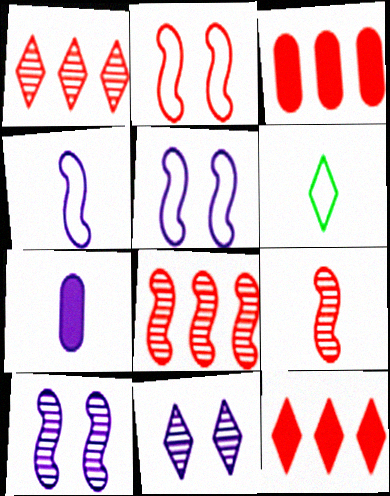[[3, 6, 10], 
[6, 7, 9], 
[6, 11, 12]]